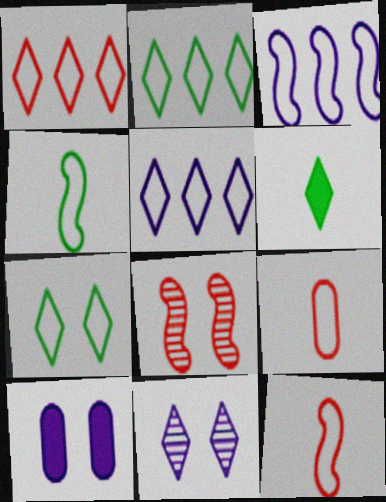[[1, 2, 5], 
[1, 6, 11], 
[3, 7, 9], 
[7, 8, 10]]